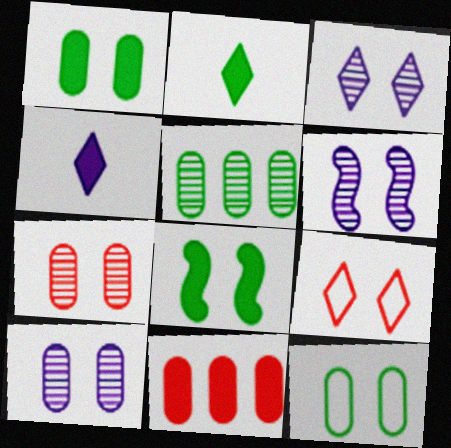[[1, 6, 9], 
[3, 6, 10], 
[4, 8, 11], 
[8, 9, 10]]